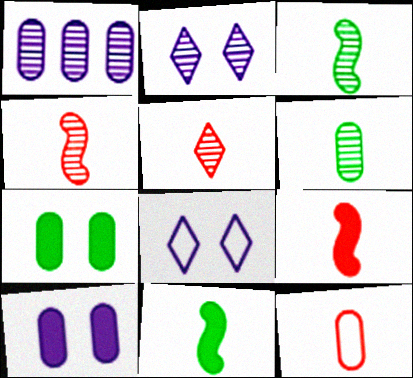[[1, 7, 12], 
[5, 9, 12]]